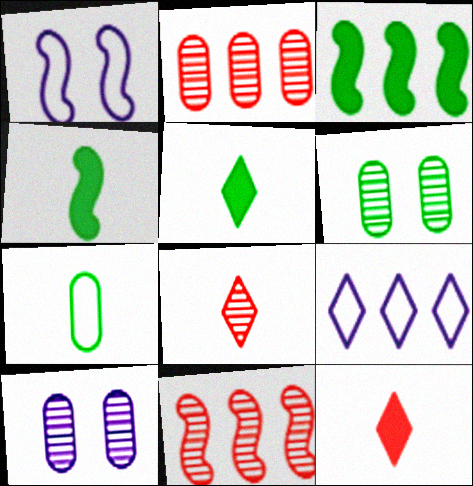[[1, 2, 5], 
[1, 4, 11], 
[2, 3, 9]]